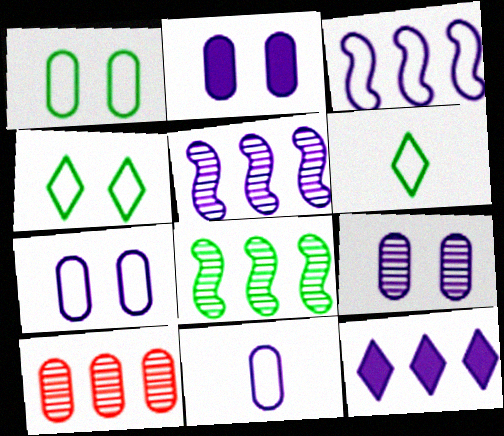[[2, 7, 9]]